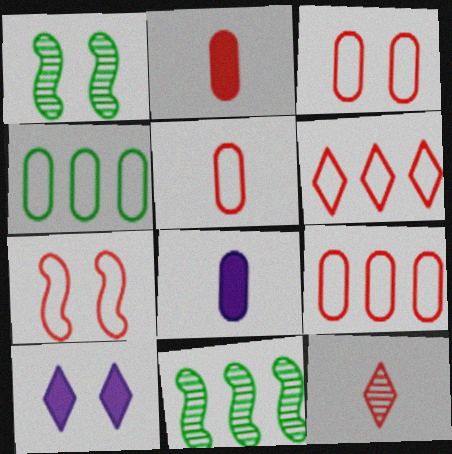[[1, 3, 10], 
[1, 6, 8], 
[3, 5, 9], 
[5, 6, 7], 
[5, 10, 11]]